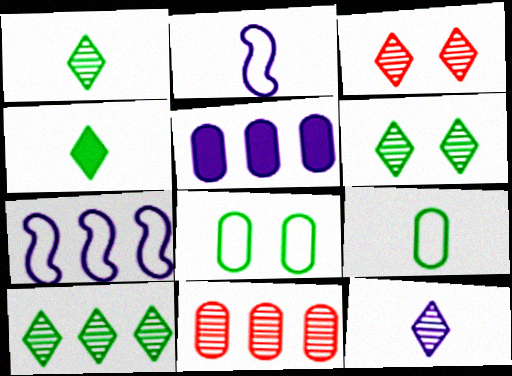[[1, 6, 10], 
[3, 10, 12]]